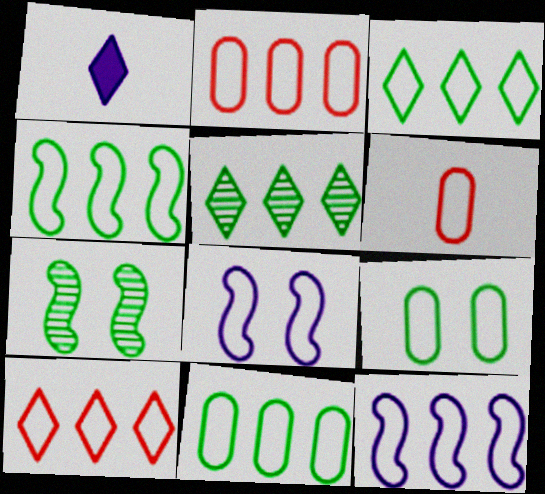[[1, 2, 7], 
[2, 3, 12], 
[3, 4, 11], 
[3, 6, 8], 
[10, 11, 12]]